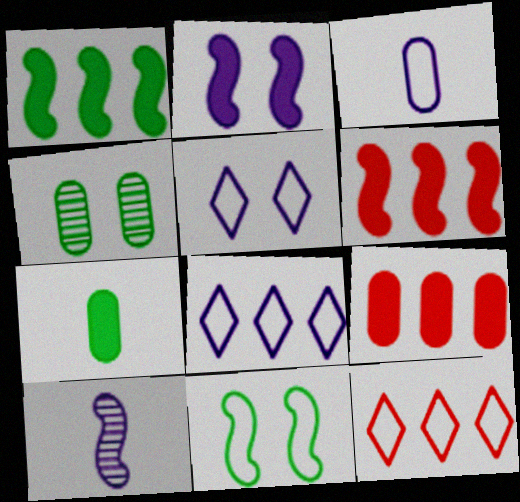[[3, 4, 9], 
[3, 11, 12], 
[6, 10, 11]]